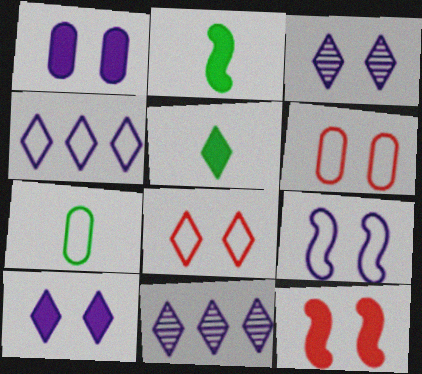[[1, 3, 9], 
[2, 6, 11], 
[5, 8, 11], 
[7, 11, 12]]